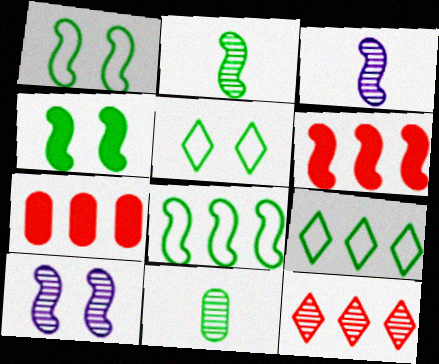[[1, 3, 6], 
[2, 4, 8], 
[3, 5, 7], 
[4, 9, 11], 
[10, 11, 12]]